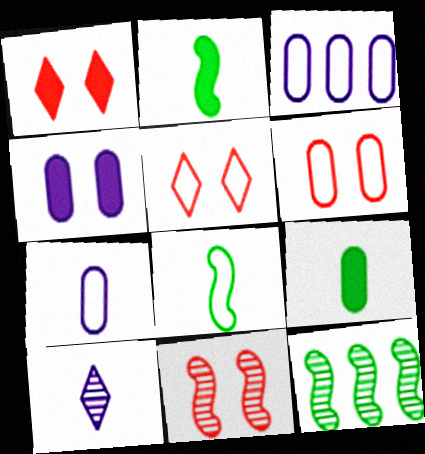[[1, 6, 11], 
[1, 7, 12], 
[3, 5, 8]]